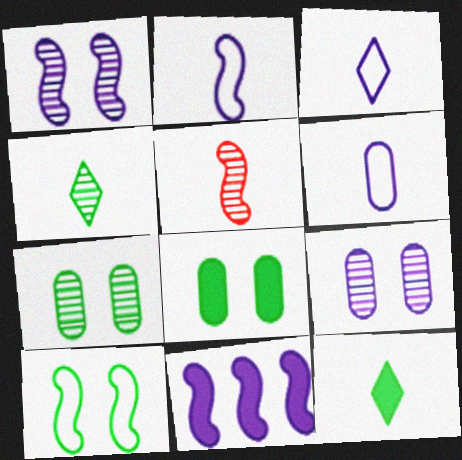[[1, 2, 11], 
[2, 3, 6], 
[3, 9, 11], 
[5, 6, 12], 
[5, 10, 11]]